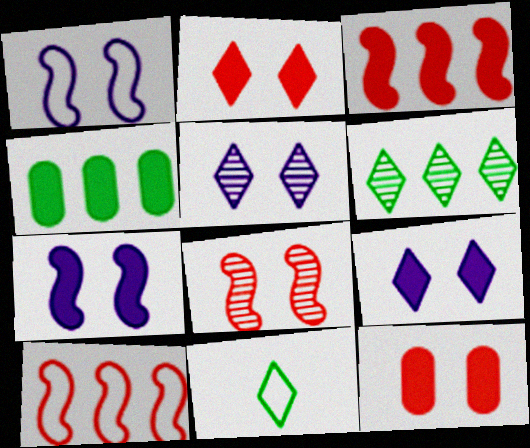[]